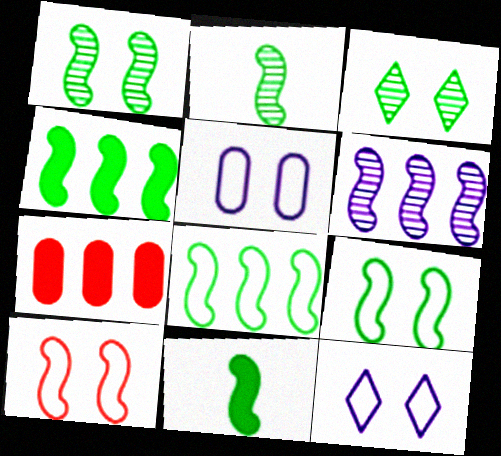[[1, 8, 11], 
[2, 4, 9], 
[2, 7, 12], 
[6, 10, 11]]